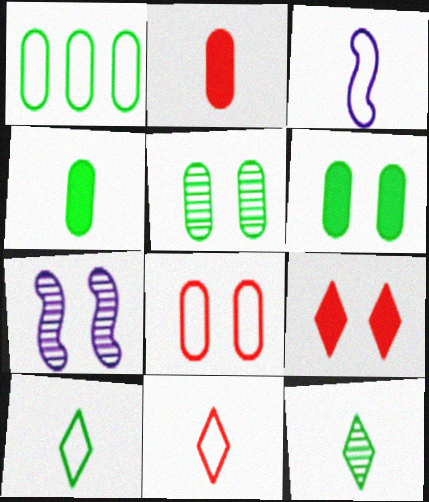[[1, 4, 5], 
[2, 3, 12]]